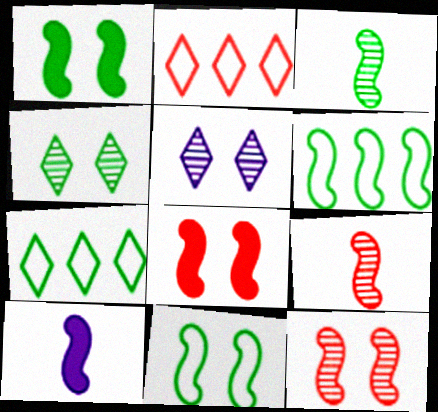[[1, 3, 6], 
[6, 10, 12]]